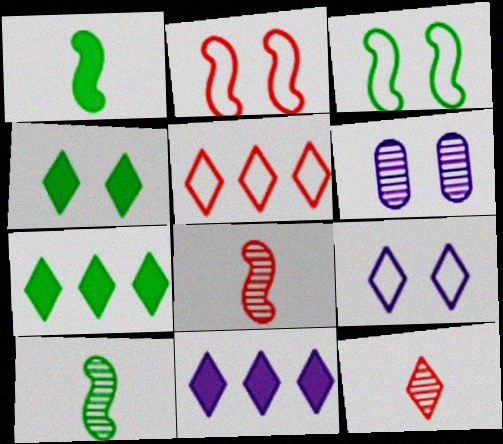[[1, 5, 6], 
[2, 4, 6], 
[7, 9, 12]]